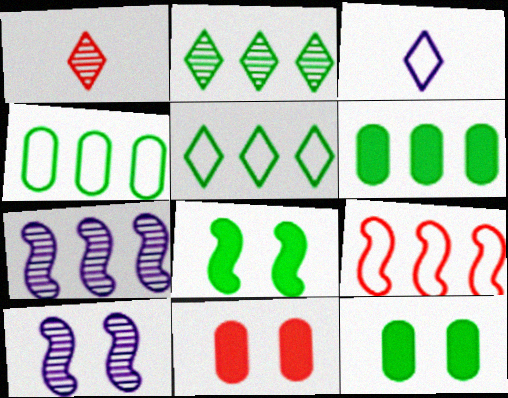[[1, 9, 11]]